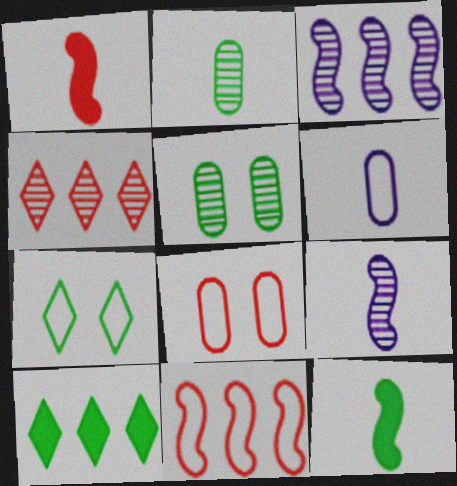[[1, 4, 8], 
[4, 5, 9], 
[6, 7, 11], 
[8, 9, 10]]